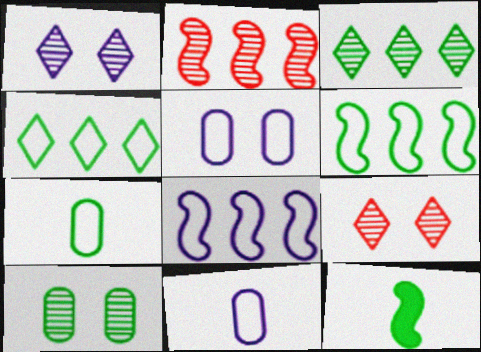[[4, 10, 12]]